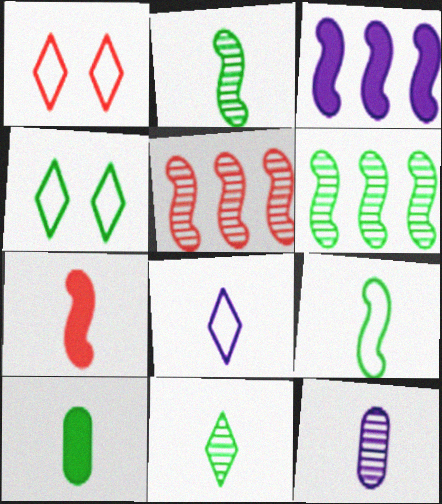[[4, 6, 10], 
[9, 10, 11]]